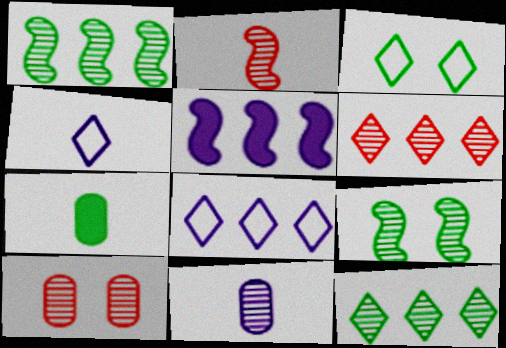[[1, 3, 7], 
[2, 4, 7], 
[2, 6, 10], 
[6, 9, 11]]